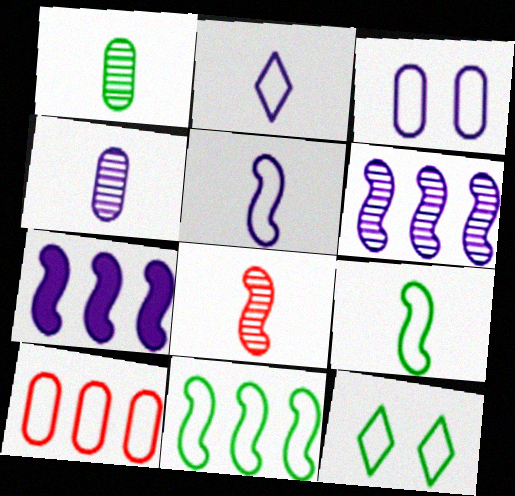[[5, 10, 12]]